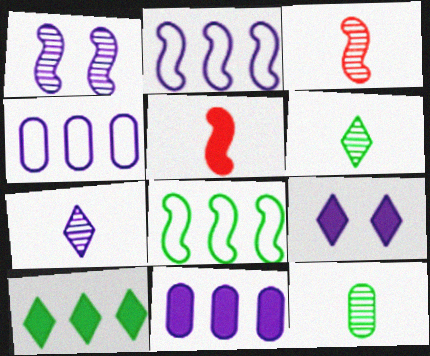[[1, 5, 8], 
[3, 7, 12]]